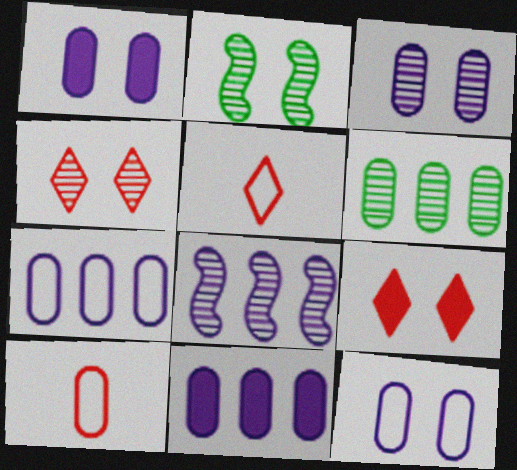[[1, 3, 12], 
[1, 6, 10], 
[2, 3, 4], 
[2, 5, 11], 
[2, 9, 12]]